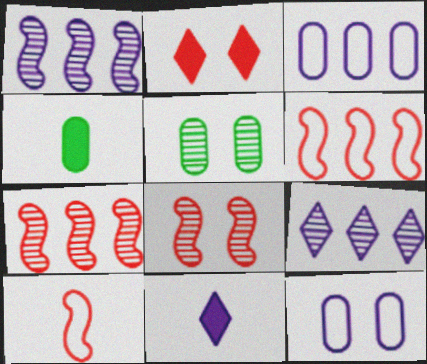[[1, 11, 12], 
[5, 6, 11]]